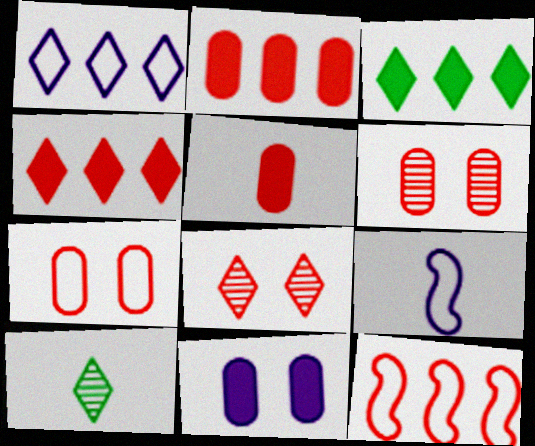[[3, 6, 9], 
[5, 8, 12], 
[5, 9, 10], 
[10, 11, 12]]